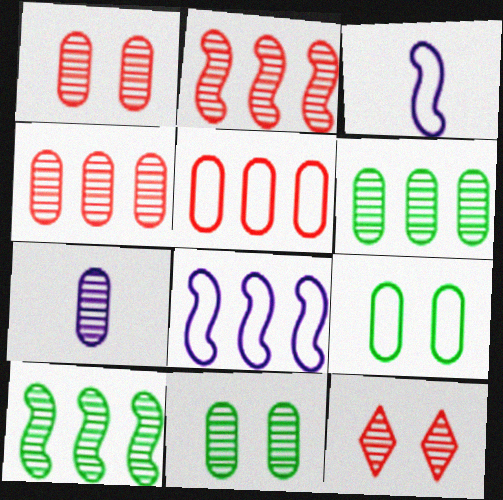[[1, 6, 7], 
[4, 7, 11], 
[7, 10, 12]]